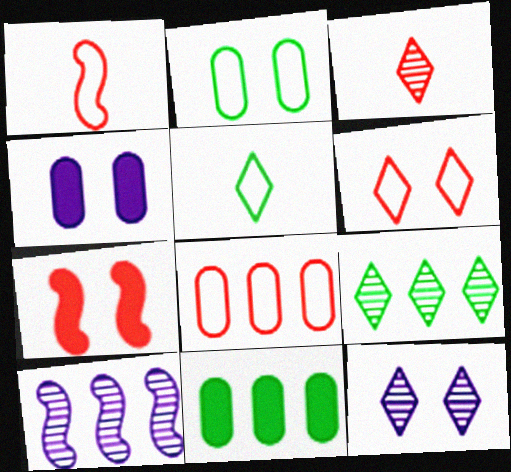[[1, 4, 9], 
[1, 6, 8], 
[1, 11, 12], 
[2, 7, 12], 
[3, 7, 8], 
[3, 9, 12]]